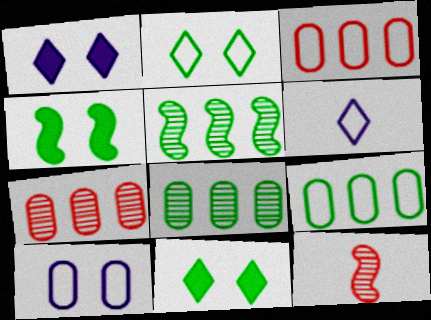[[1, 9, 12], 
[4, 6, 7]]